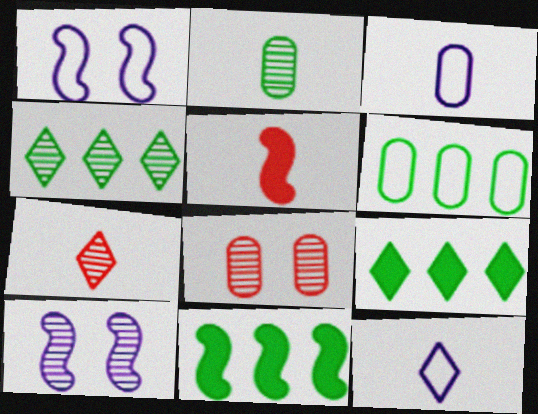[[2, 5, 12], 
[4, 6, 11], 
[8, 11, 12]]